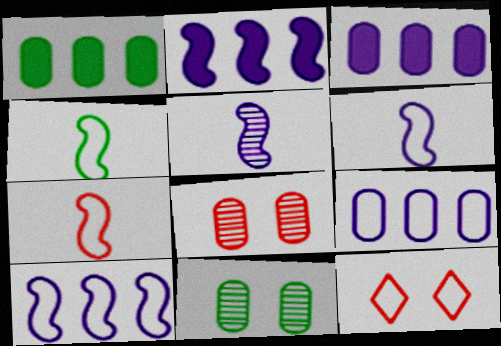[[1, 5, 12], 
[4, 6, 7], 
[4, 9, 12]]